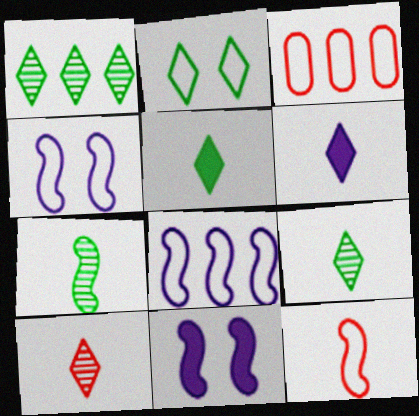[[1, 2, 5], 
[3, 9, 11]]